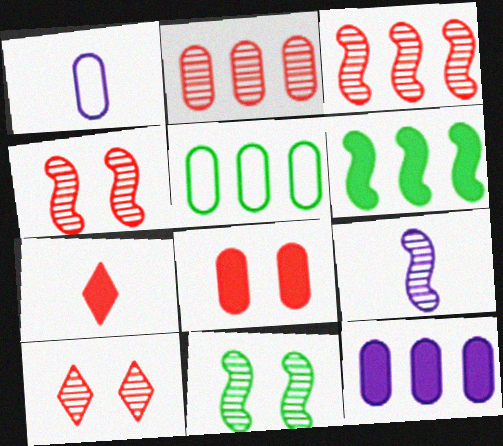[[1, 6, 10], 
[2, 5, 12], 
[3, 9, 11]]